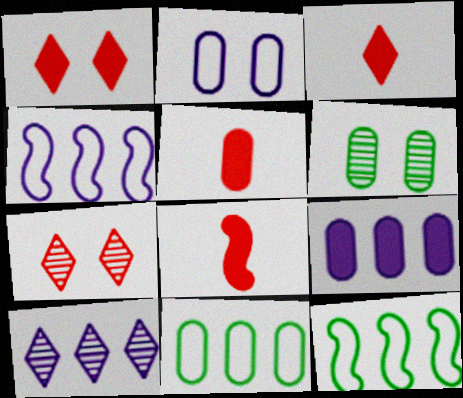[[3, 4, 6], 
[3, 5, 8], 
[4, 9, 10]]